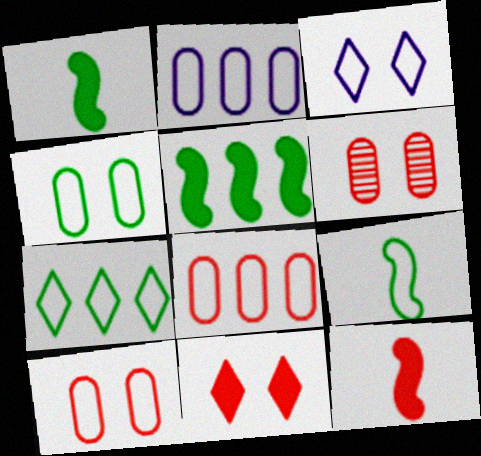[[3, 8, 9], 
[4, 7, 9]]